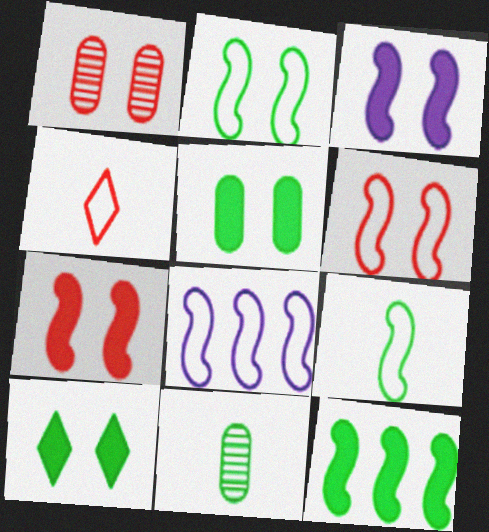[[6, 8, 9]]